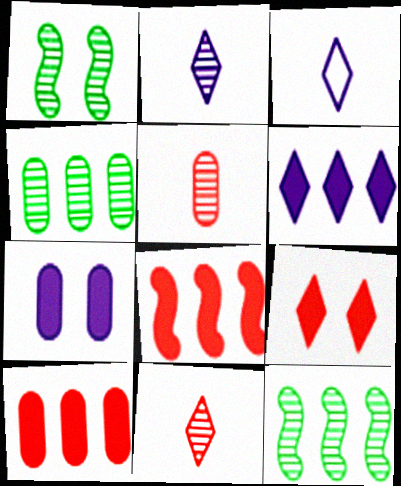[[1, 3, 10]]